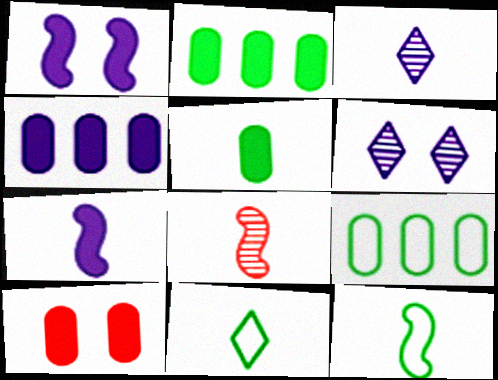[[4, 5, 10], 
[7, 8, 12]]